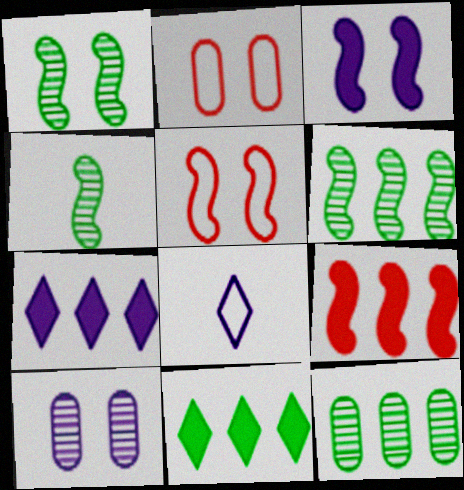[[1, 3, 5], 
[1, 4, 6], 
[2, 4, 7]]